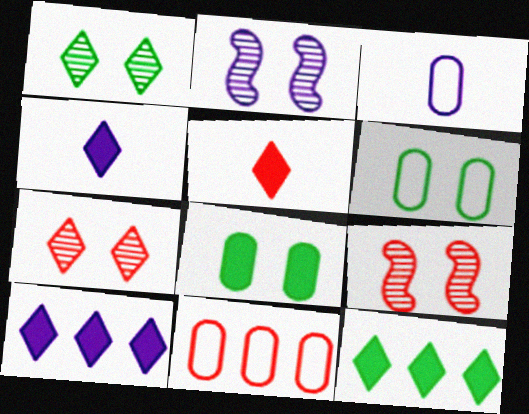[[2, 3, 10], 
[3, 6, 11], 
[3, 9, 12], 
[5, 9, 11]]